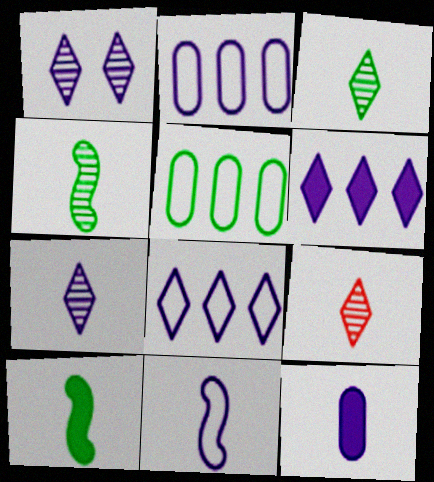[[3, 7, 9], 
[7, 11, 12]]